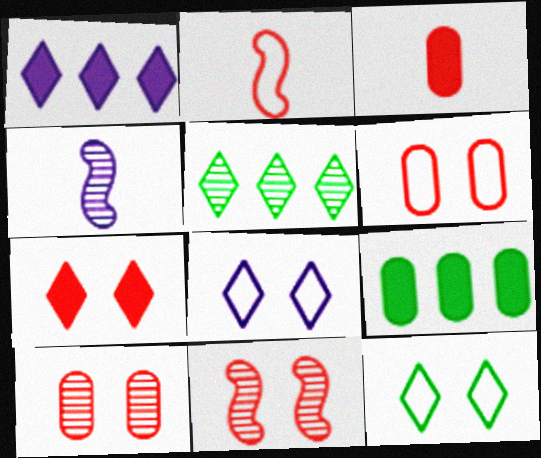[[4, 5, 10], 
[6, 7, 11]]